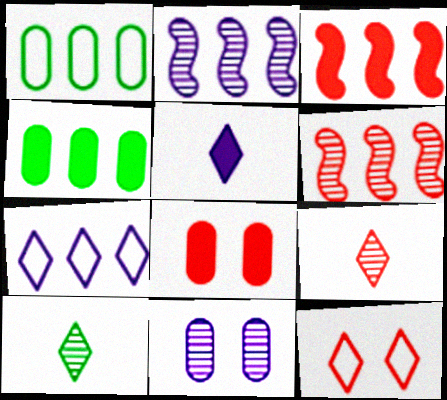[[4, 6, 7], 
[6, 10, 11]]